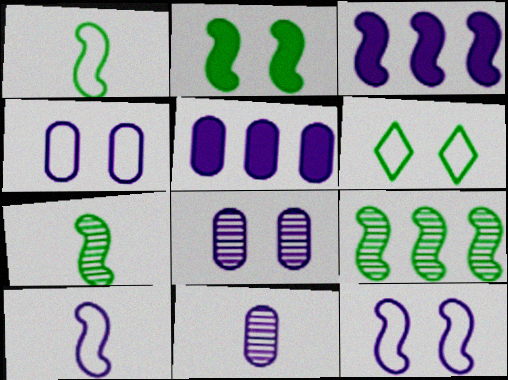[[1, 2, 9], 
[4, 5, 11]]